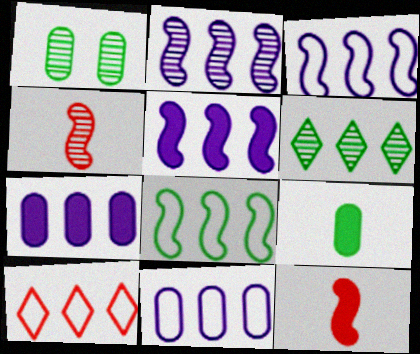[[2, 3, 5], 
[8, 10, 11]]